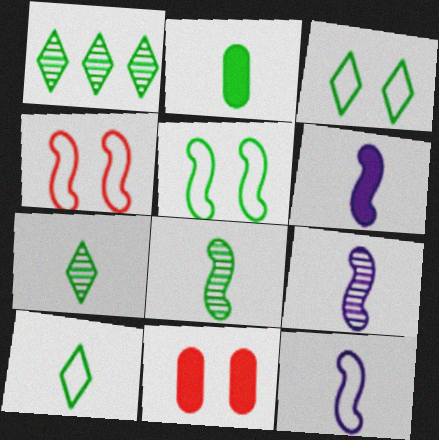[[1, 2, 5], 
[1, 11, 12], 
[2, 8, 10], 
[6, 9, 12]]